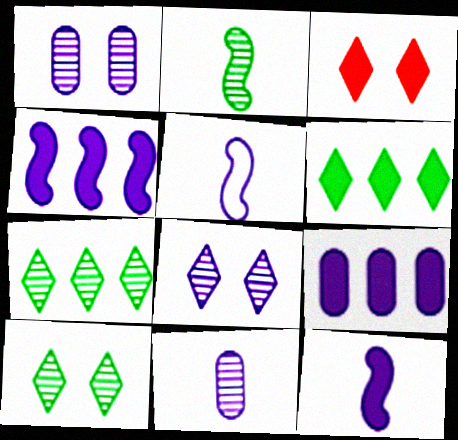[[5, 8, 9]]